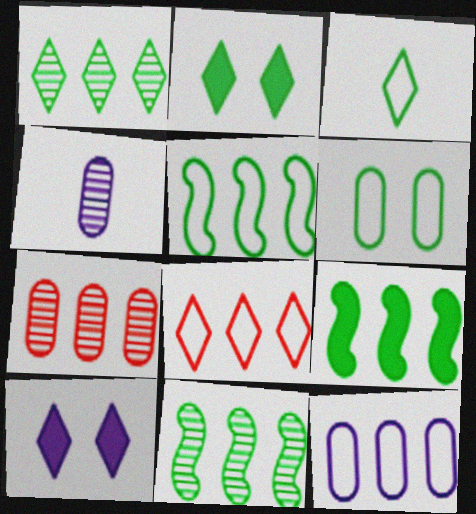[[1, 2, 3], 
[3, 5, 6], 
[5, 8, 12], 
[5, 9, 11]]